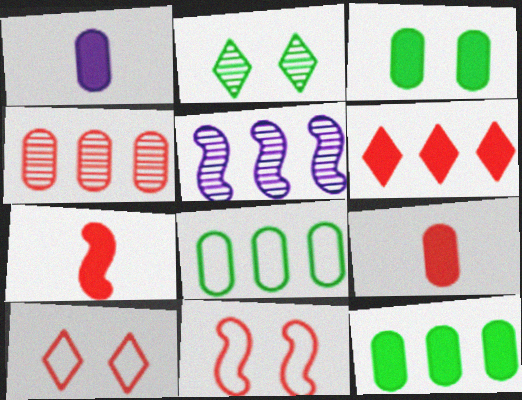[[4, 7, 10], 
[5, 6, 8]]